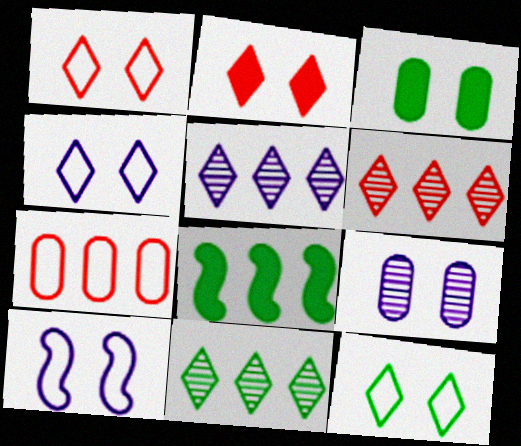[[1, 4, 12], 
[5, 6, 11], 
[5, 7, 8]]